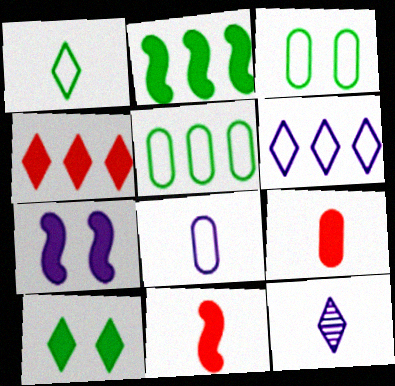[[2, 7, 11]]